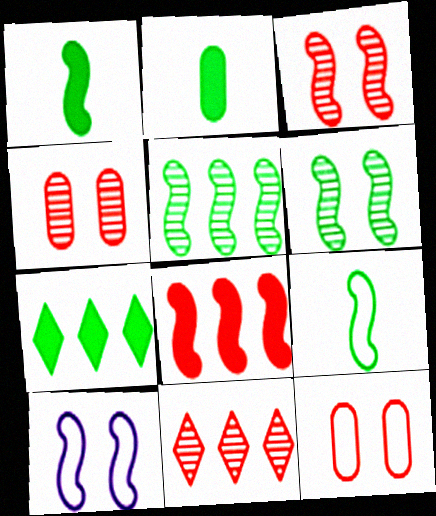[[2, 10, 11]]